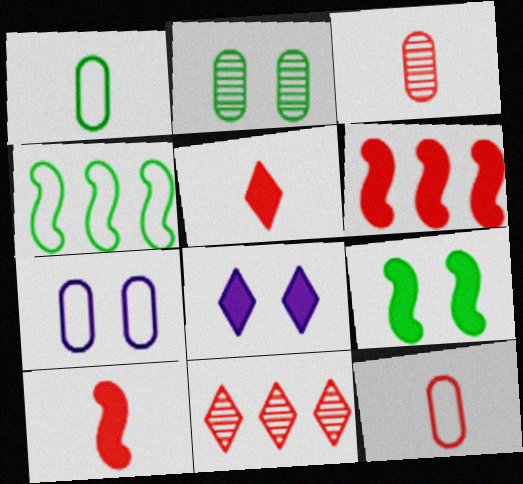[[3, 4, 8]]